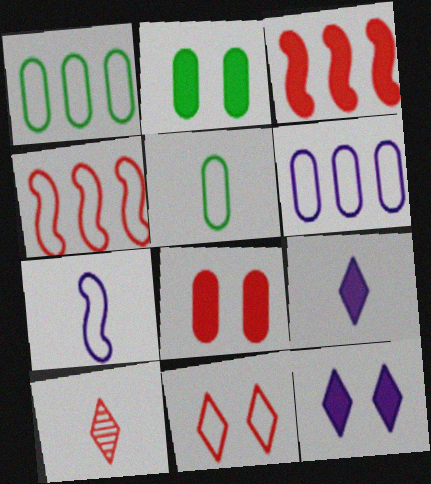[[1, 7, 11], 
[2, 3, 9], 
[4, 8, 10]]